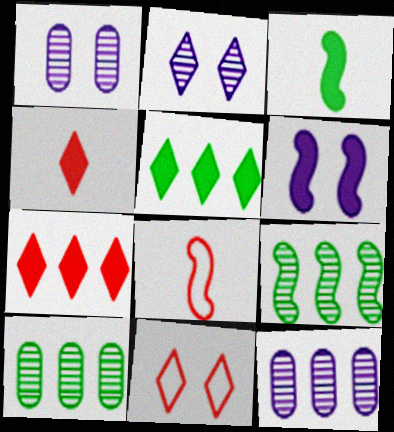[[1, 5, 8], 
[3, 11, 12], 
[6, 8, 9]]